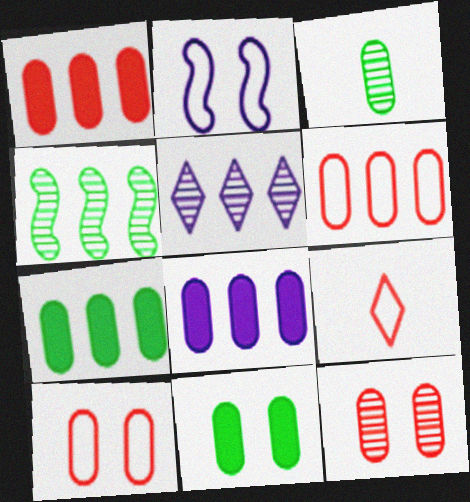[[1, 7, 8], 
[3, 8, 10]]